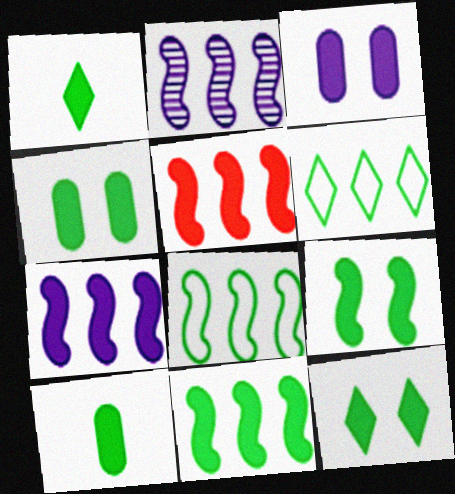[[1, 3, 5], 
[1, 4, 11], 
[2, 5, 8], 
[4, 9, 12], 
[5, 7, 11], 
[10, 11, 12]]